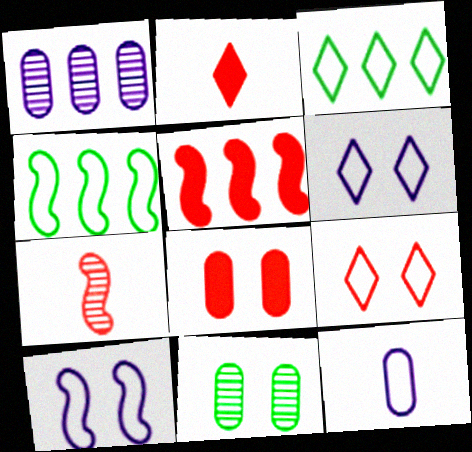[[1, 3, 5], 
[2, 5, 8], 
[4, 9, 12]]